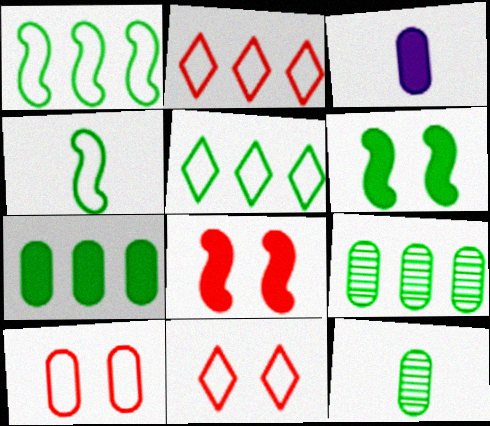[[3, 9, 10], 
[5, 6, 12]]